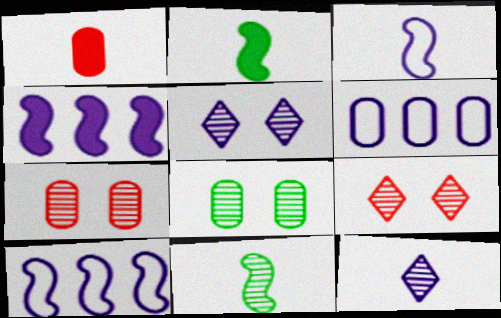[[1, 6, 8], 
[2, 6, 9]]